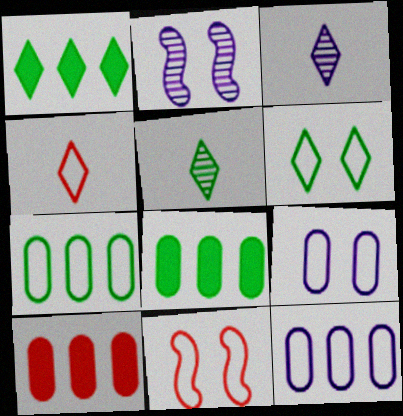[[1, 5, 6], 
[2, 4, 8], 
[3, 8, 11], 
[6, 9, 11]]